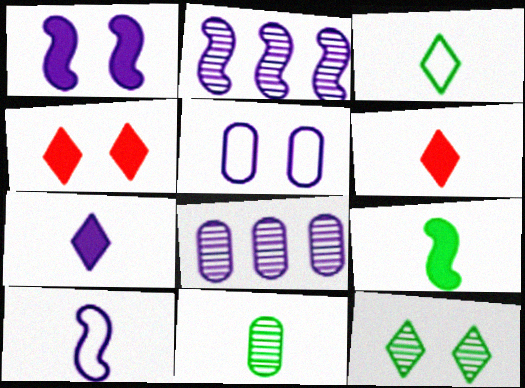[[1, 2, 10], 
[2, 5, 7], 
[3, 9, 11], 
[6, 10, 11]]